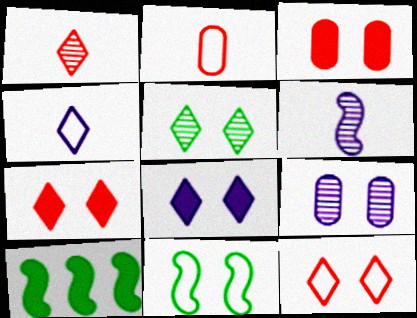[[5, 8, 12], 
[7, 9, 11]]